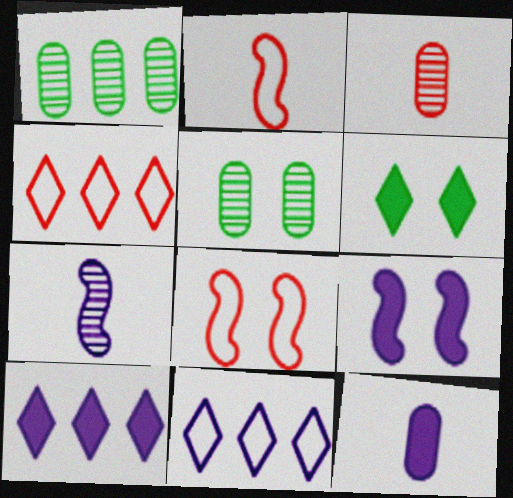[[2, 5, 10], 
[9, 10, 12]]